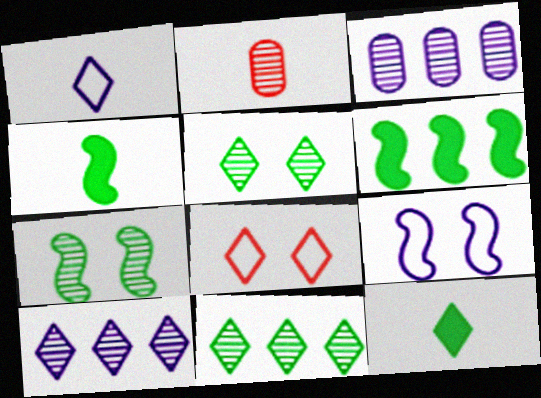[[1, 2, 4], 
[2, 7, 10], 
[3, 4, 8], 
[8, 10, 12]]